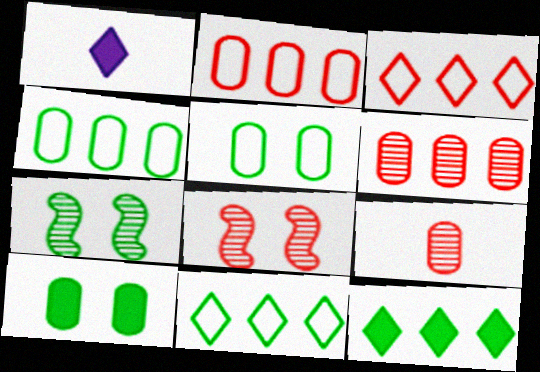[[1, 2, 7], 
[1, 4, 8]]